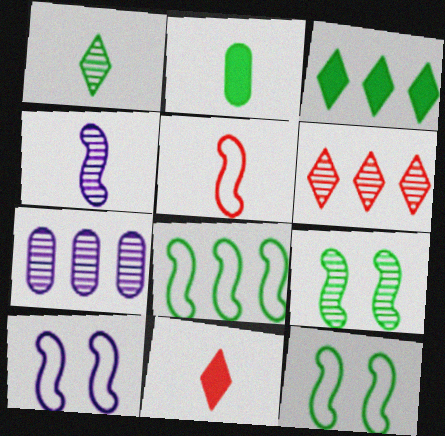[[2, 6, 10], 
[5, 8, 10], 
[7, 11, 12]]